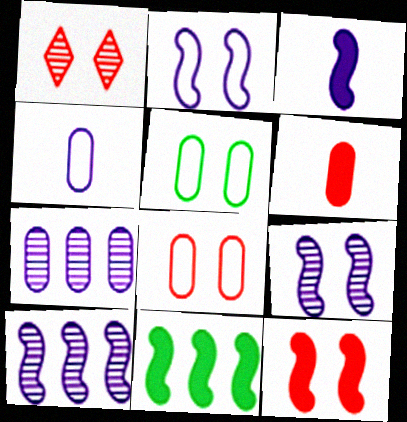[[1, 4, 11], 
[1, 8, 12], 
[2, 3, 10], 
[3, 11, 12], 
[5, 6, 7]]